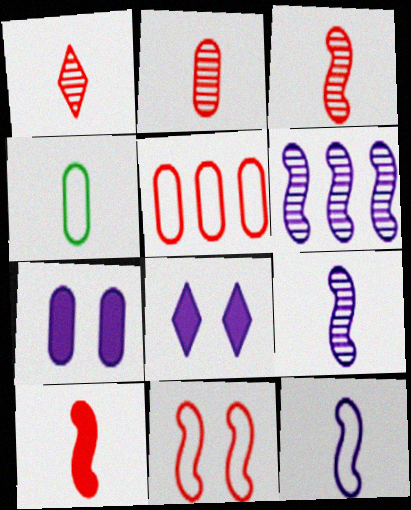[[1, 2, 3]]